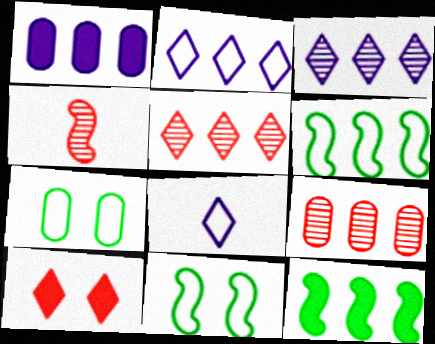[[1, 5, 6], 
[2, 9, 12]]